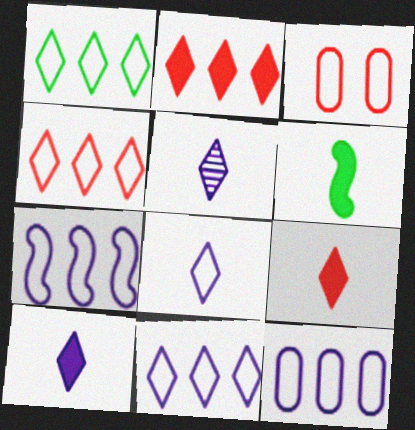[[1, 4, 11], 
[5, 8, 10], 
[7, 11, 12]]